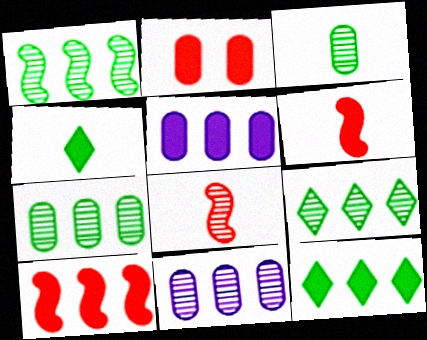[[1, 7, 9], 
[5, 10, 12]]